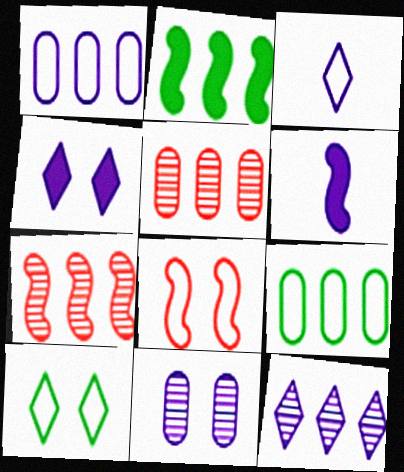[[3, 4, 12], 
[3, 8, 9], 
[5, 6, 10]]